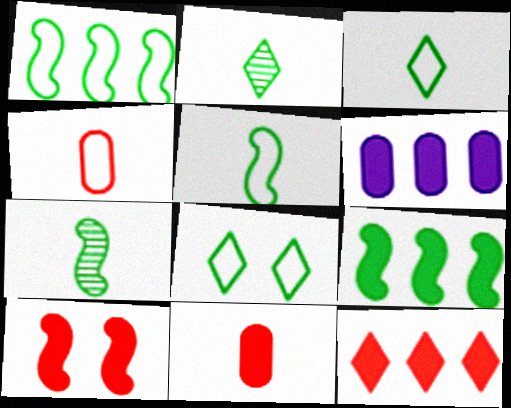[[6, 9, 12], 
[10, 11, 12]]